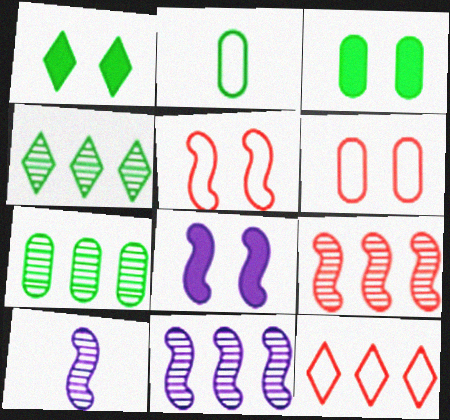[[2, 3, 7], 
[3, 10, 12]]